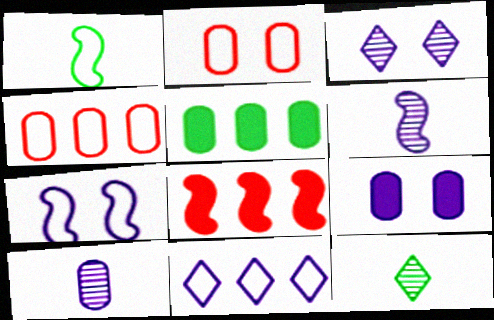[[1, 2, 11], 
[2, 5, 10], 
[3, 7, 9], 
[6, 9, 11]]